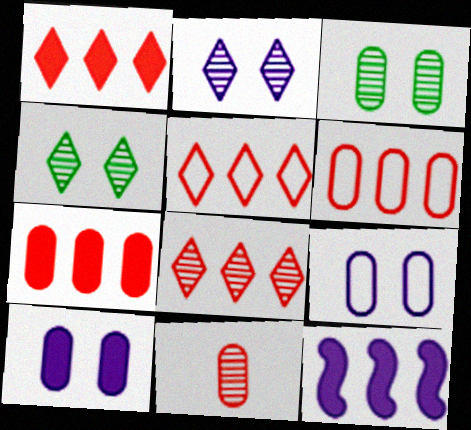[[1, 5, 8]]